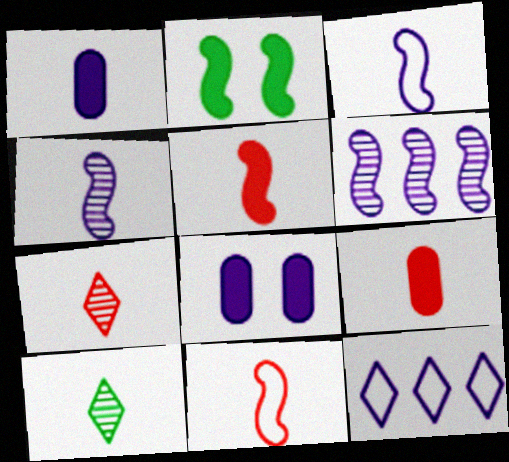[[1, 10, 11], 
[2, 6, 11], 
[3, 9, 10], 
[4, 8, 12], 
[7, 9, 11]]